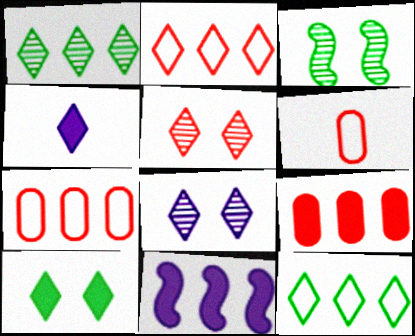[[1, 7, 11], 
[3, 4, 7], 
[4, 5, 12]]